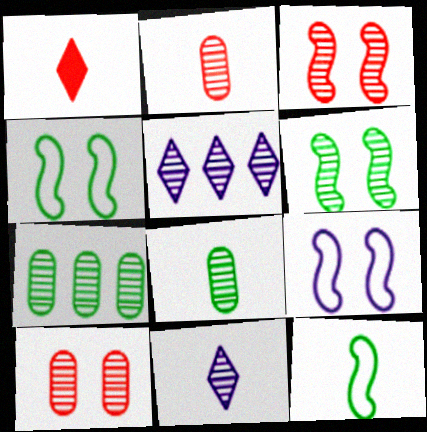[[1, 7, 9], 
[2, 5, 6], 
[3, 5, 8], 
[3, 7, 11]]